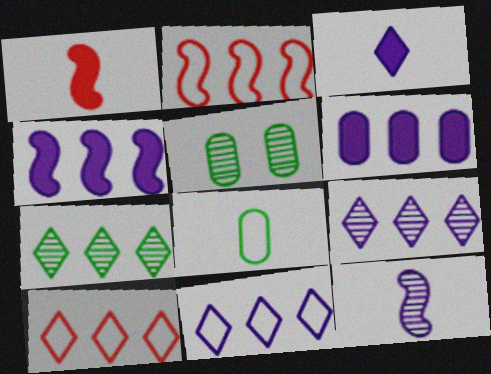[[1, 5, 11], 
[2, 3, 5], 
[2, 6, 7]]